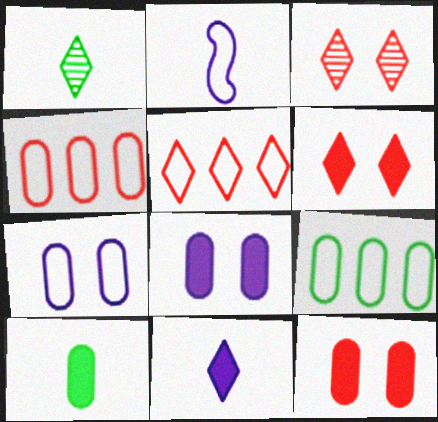[]